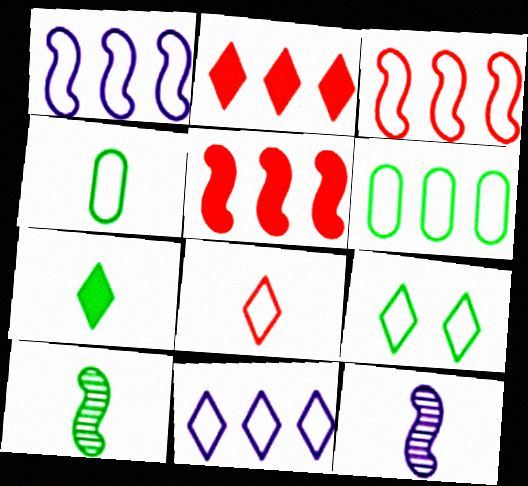[[3, 6, 11], 
[4, 7, 10], 
[8, 9, 11]]